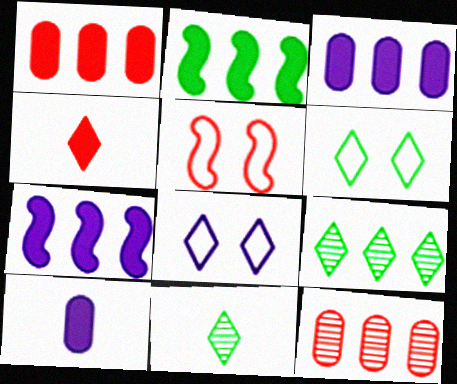[[3, 5, 11], 
[4, 5, 12], 
[4, 8, 9], 
[5, 9, 10]]